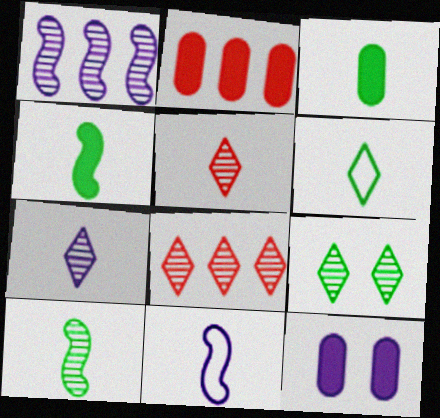[[2, 3, 12], 
[2, 9, 11], 
[3, 5, 11], 
[3, 6, 10], 
[7, 8, 9]]